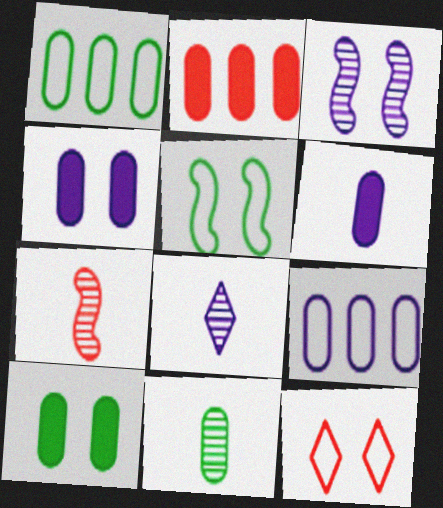[[1, 10, 11], 
[2, 5, 8], 
[2, 6, 10], 
[2, 7, 12], 
[3, 10, 12], 
[7, 8, 11]]